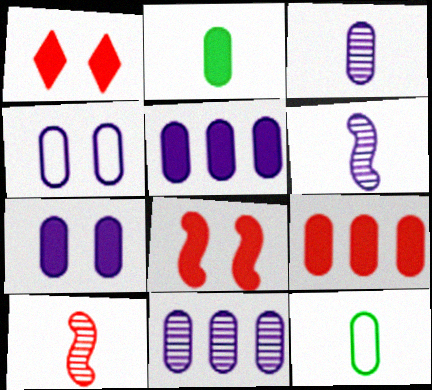[[2, 7, 9], 
[3, 4, 5]]